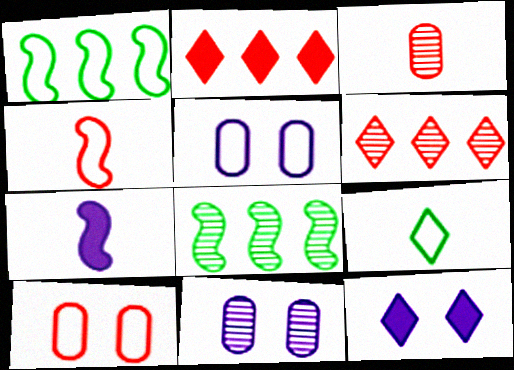[[1, 3, 12], 
[3, 7, 9], 
[6, 9, 12]]